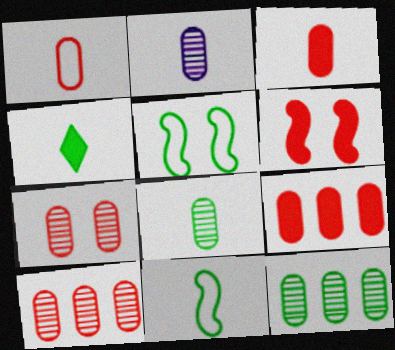[[1, 7, 9], 
[2, 7, 12], 
[4, 5, 12], 
[4, 8, 11]]